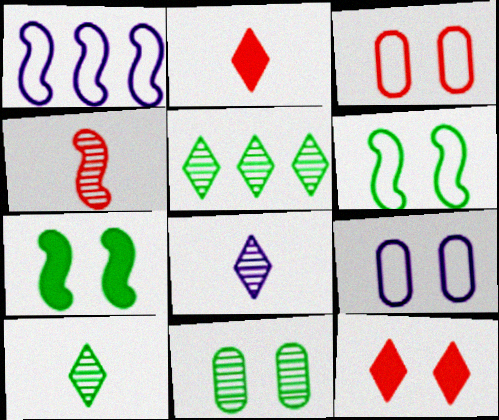[[1, 2, 11], 
[1, 4, 7]]